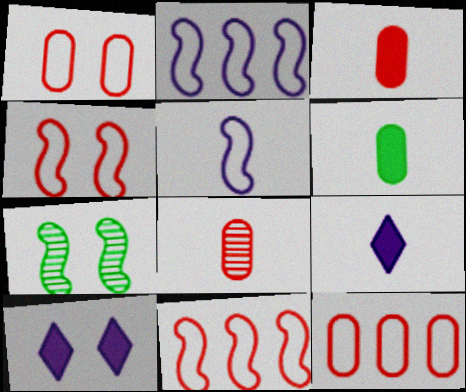[[1, 7, 10], 
[7, 9, 12]]